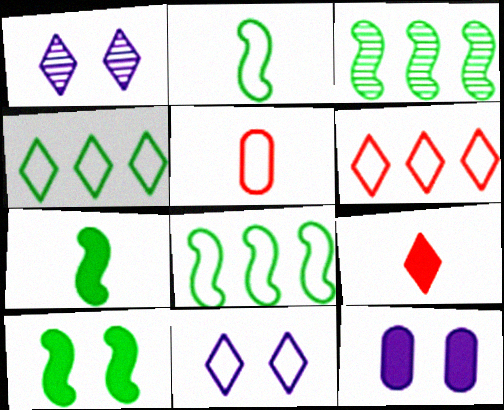[[1, 4, 9], 
[2, 3, 10], 
[5, 8, 11]]